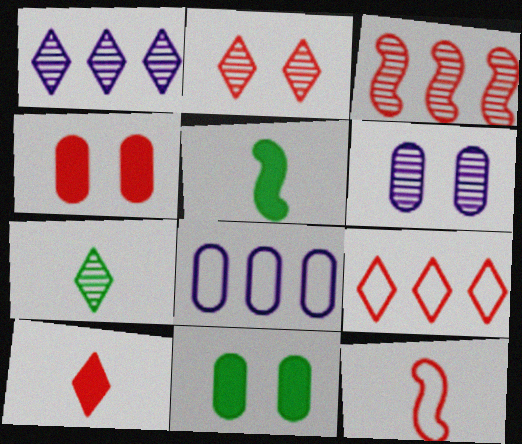[[1, 2, 7], 
[1, 11, 12], 
[2, 5, 8], 
[2, 9, 10], 
[3, 6, 7], 
[5, 6, 9]]